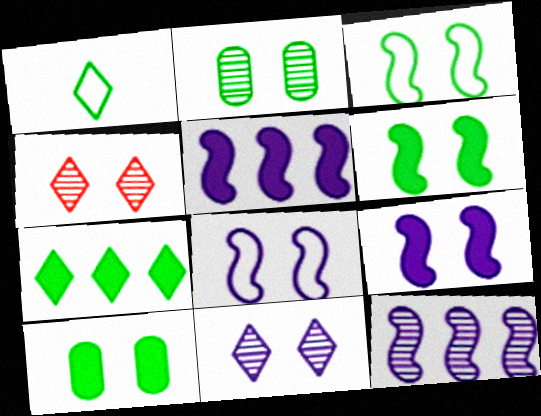[[4, 8, 10]]